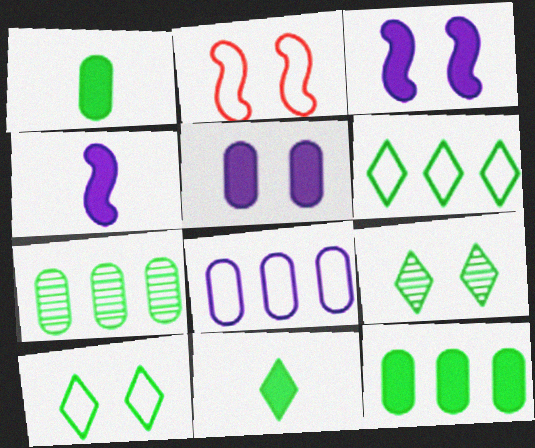[[2, 5, 9], 
[6, 9, 11]]